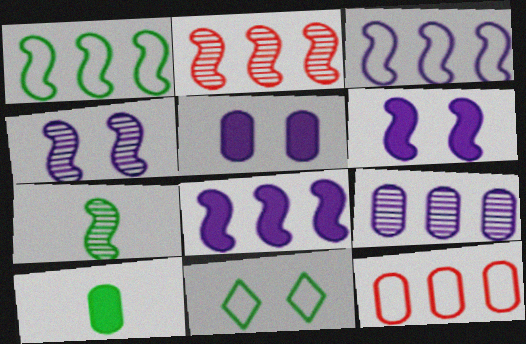[[1, 2, 8], 
[2, 4, 7]]